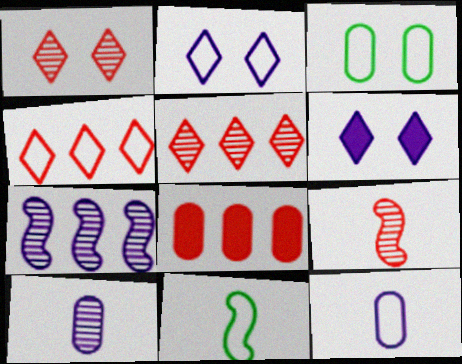[[3, 8, 10], 
[6, 7, 12]]